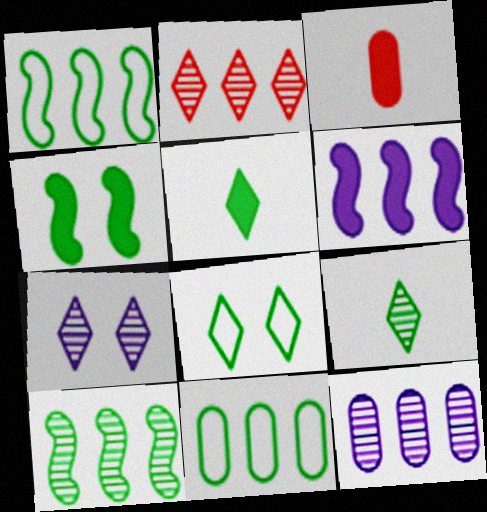[[1, 3, 7], 
[2, 6, 11], 
[2, 7, 9], 
[2, 10, 12], 
[4, 9, 11]]